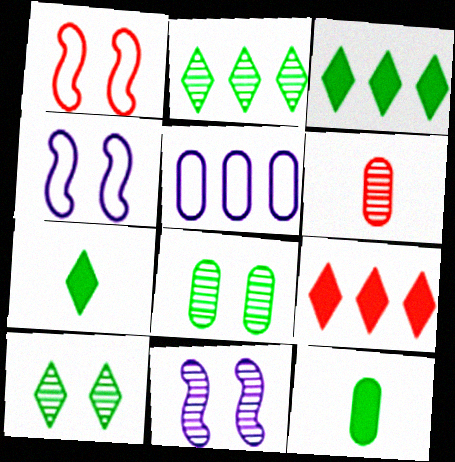[[1, 6, 9], 
[2, 6, 11], 
[3, 4, 6]]